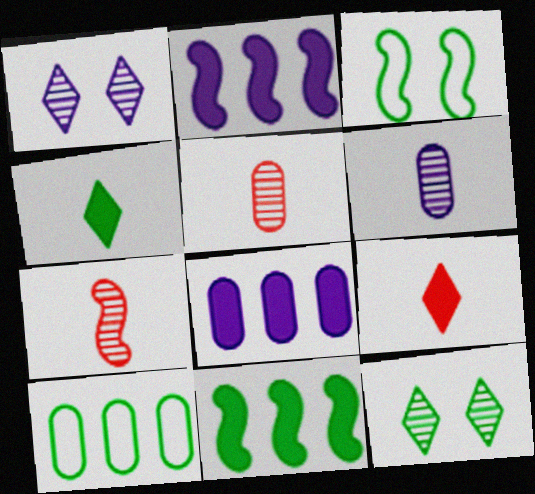[[2, 3, 7]]